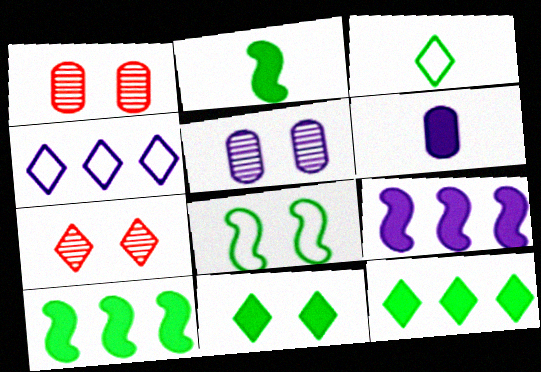[[1, 2, 4], 
[1, 3, 9]]